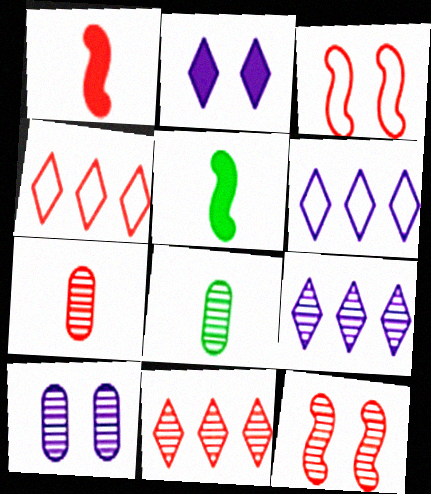[[4, 5, 10], 
[7, 11, 12], 
[8, 9, 12]]